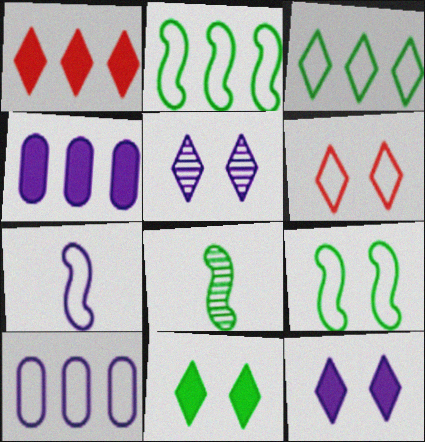[[4, 5, 7], 
[4, 6, 8], 
[5, 6, 11]]